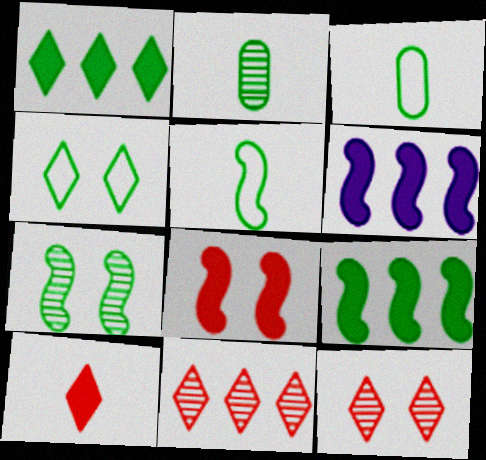[[1, 3, 7], 
[2, 4, 9], 
[3, 6, 12], 
[5, 7, 9]]